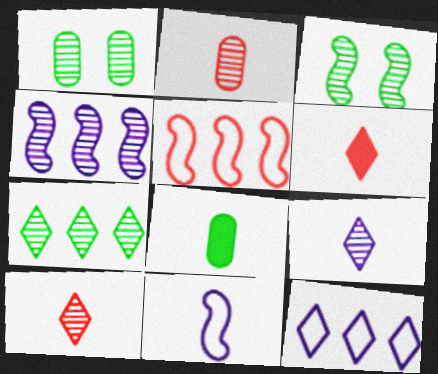[[1, 4, 10], 
[8, 10, 11]]